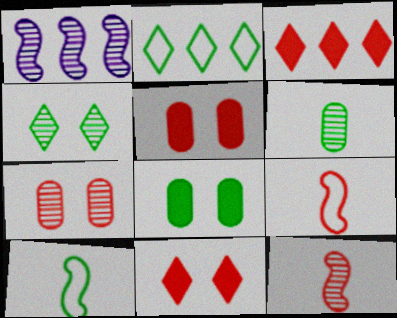[[3, 7, 9]]